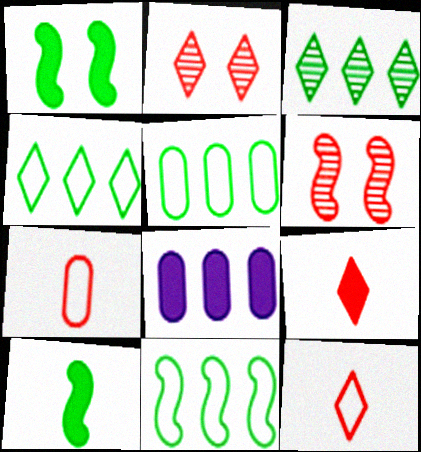[[1, 8, 9], 
[4, 5, 11]]